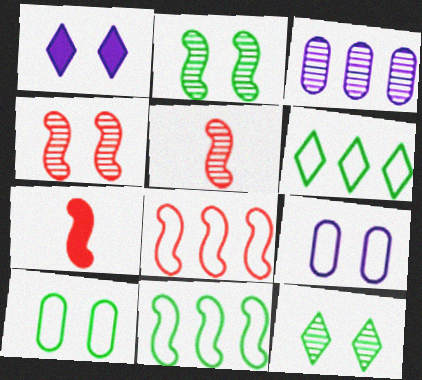[[1, 4, 10], 
[3, 5, 12], 
[4, 7, 8]]